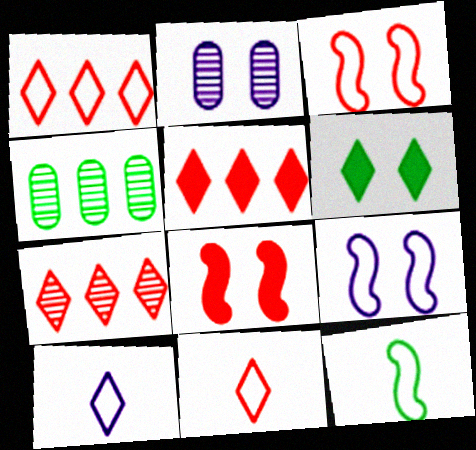[[1, 5, 7], 
[2, 3, 6], 
[2, 5, 12], 
[4, 6, 12], 
[4, 8, 10], 
[6, 7, 10]]